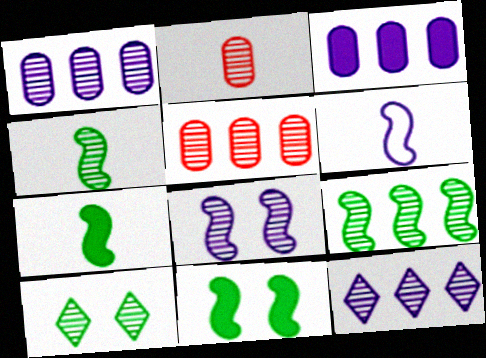[[5, 9, 12]]